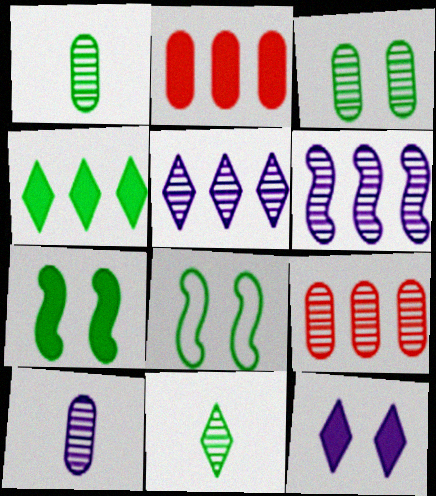[[1, 4, 8], 
[3, 9, 10]]